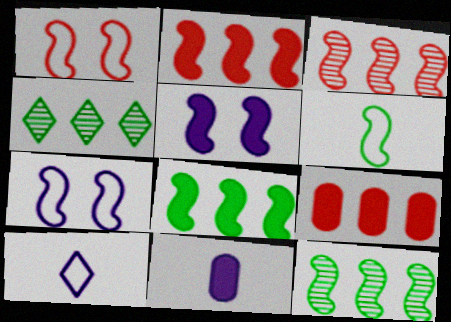[[1, 4, 11], 
[3, 5, 6]]